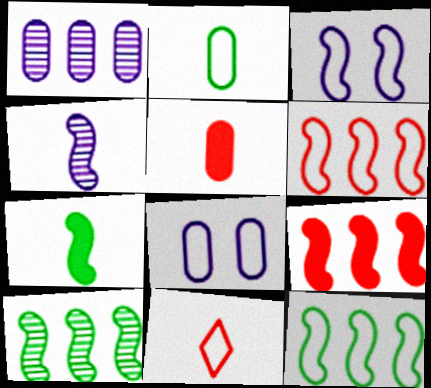[[8, 11, 12]]